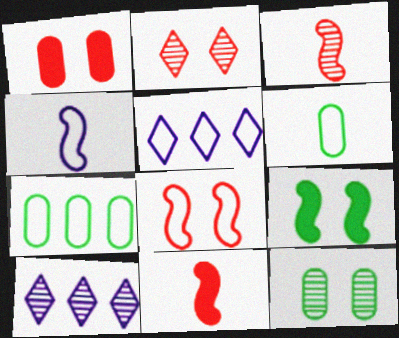[[1, 2, 8], 
[3, 10, 12], 
[5, 6, 8], 
[5, 11, 12]]